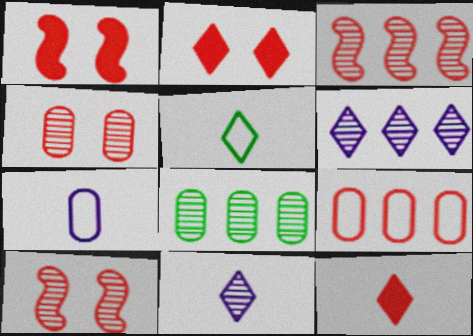[[2, 5, 6], 
[3, 6, 8], 
[5, 11, 12], 
[8, 10, 11], 
[9, 10, 12]]